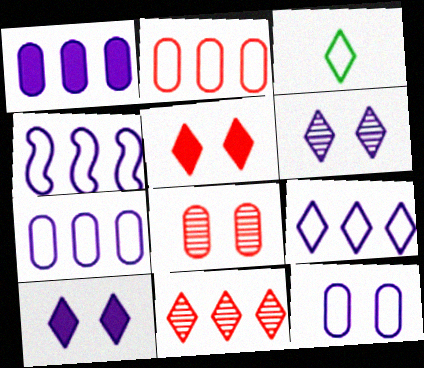[[3, 10, 11], 
[4, 7, 9]]